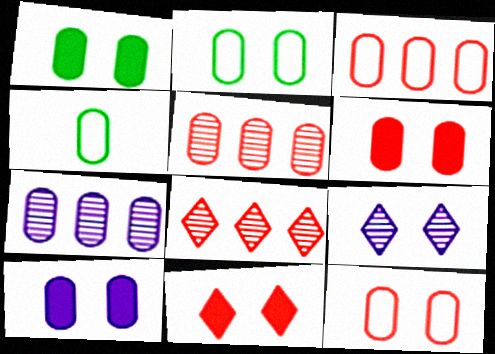[[1, 6, 10], 
[4, 5, 10], 
[4, 6, 7]]